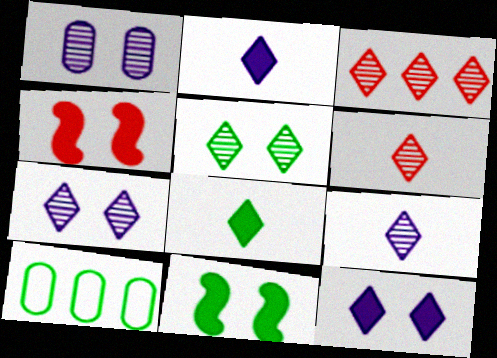[[3, 5, 9], 
[4, 9, 10]]